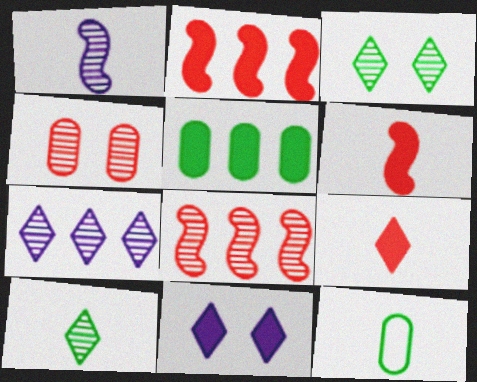[[1, 9, 12], 
[5, 6, 11], 
[8, 11, 12]]